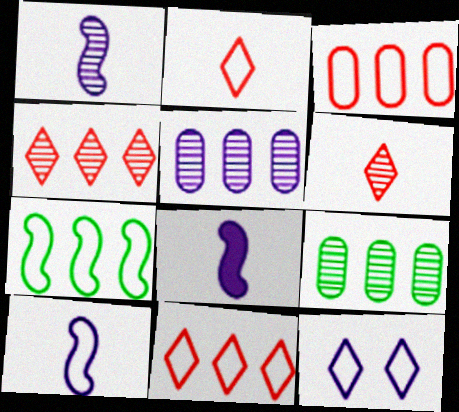[[1, 8, 10], 
[5, 8, 12]]